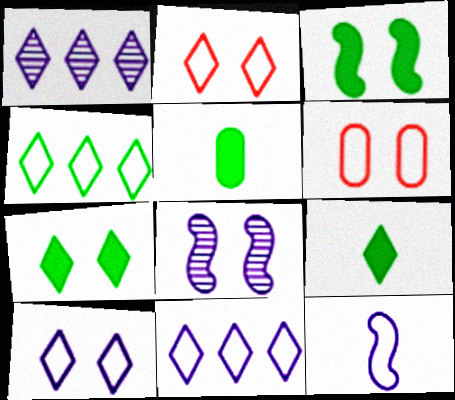[[1, 2, 9], 
[4, 6, 12], 
[6, 7, 8]]